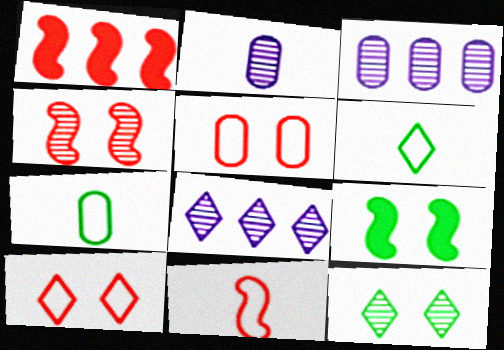[[1, 4, 11]]